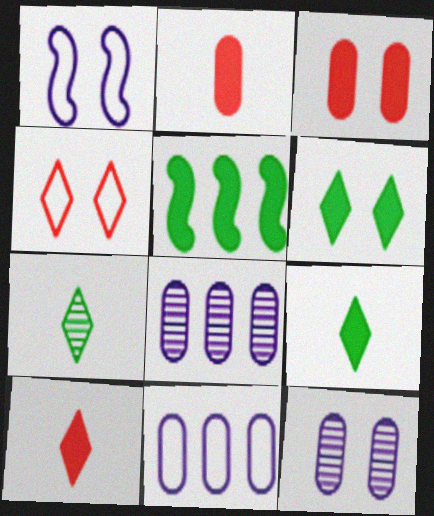[]